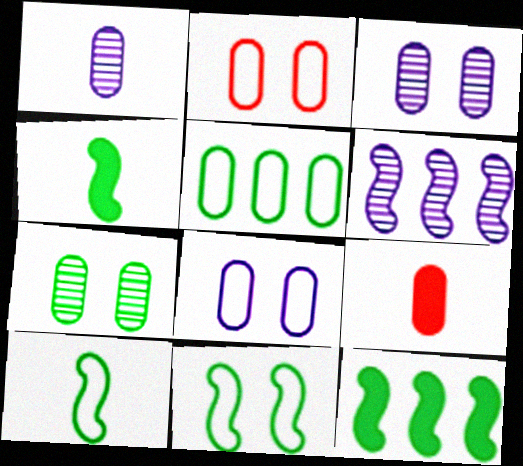[[3, 5, 9]]